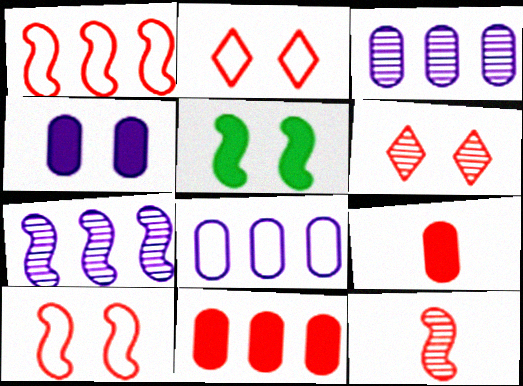[[1, 6, 9], 
[2, 11, 12]]